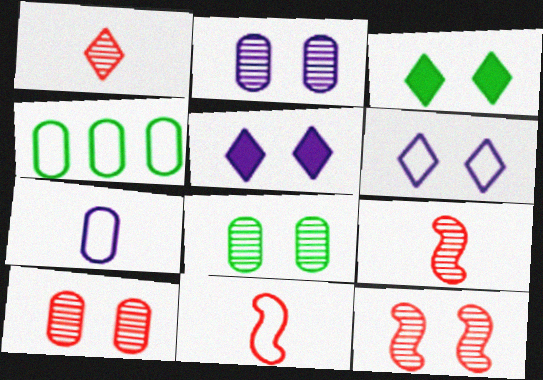[[2, 8, 10], 
[4, 5, 9], 
[4, 6, 11]]